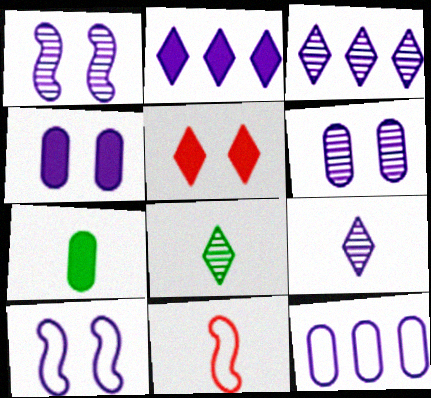[[7, 9, 11]]